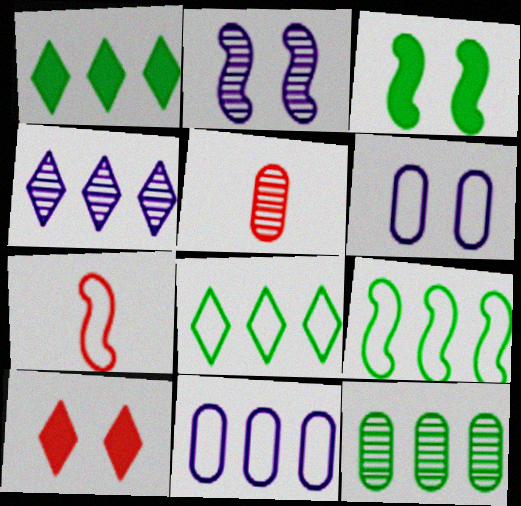[[1, 9, 12], 
[6, 7, 8]]